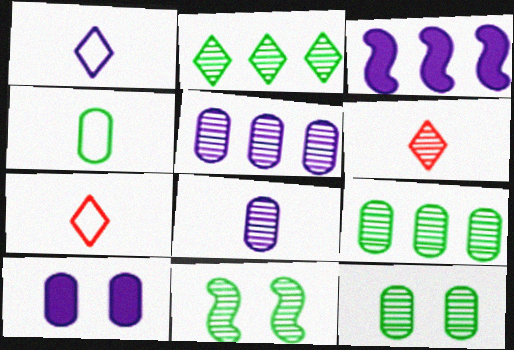[[3, 7, 12], 
[5, 6, 11]]